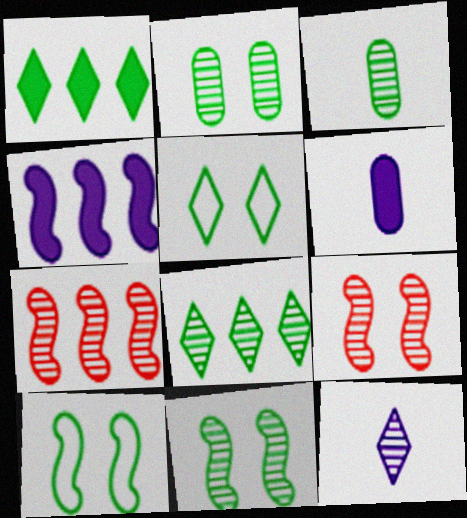[[1, 3, 10], 
[2, 7, 12], 
[3, 8, 11], 
[5, 6, 7]]